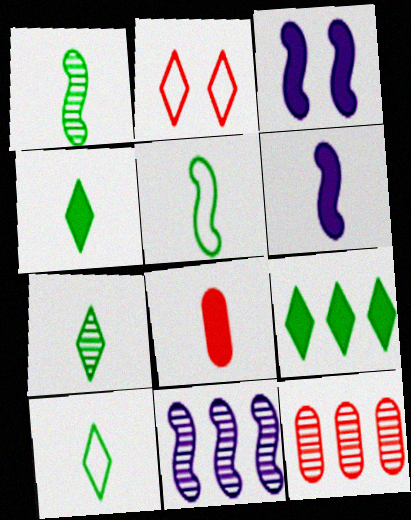[[3, 8, 9], 
[3, 10, 12], 
[4, 6, 8], 
[4, 7, 10]]